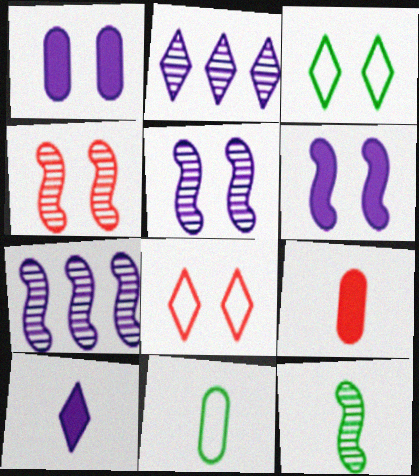[[1, 3, 4], 
[3, 7, 9], 
[4, 7, 12]]